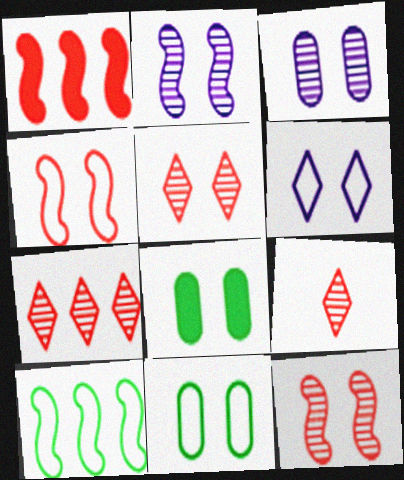[[4, 6, 11], 
[5, 7, 9], 
[6, 8, 12]]